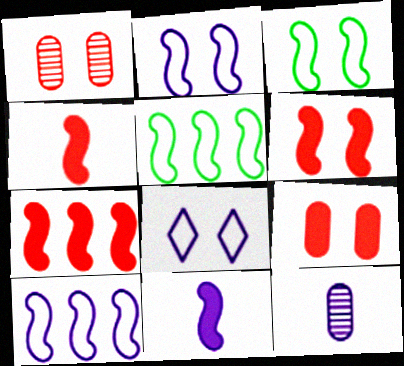[[4, 6, 7]]